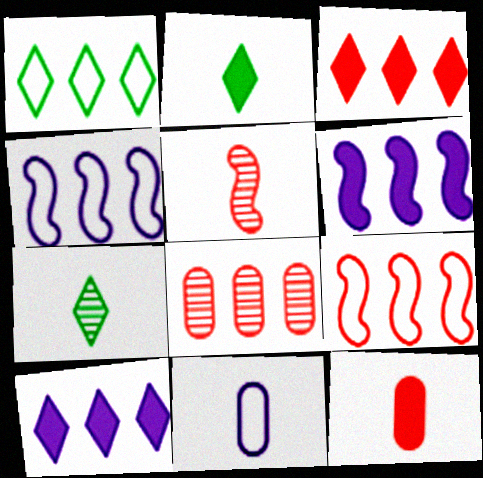[[1, 6, 8], 
[2, 5, 11], 
[3, 8, 9]]